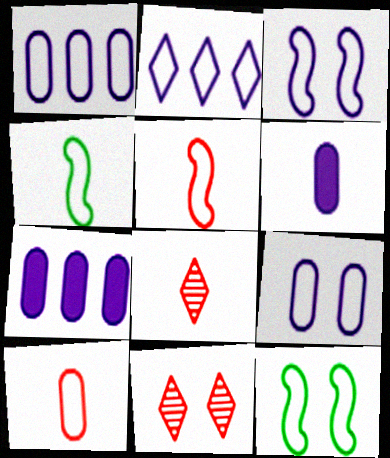[[2, 10, 12], 
[4, 6, 8], 
[4, 7, 11], 
[7, 8, 12]]